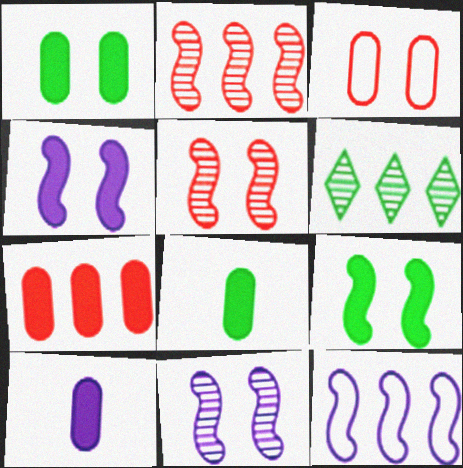[[1, 7, 10], 
[6, 7, 12]]